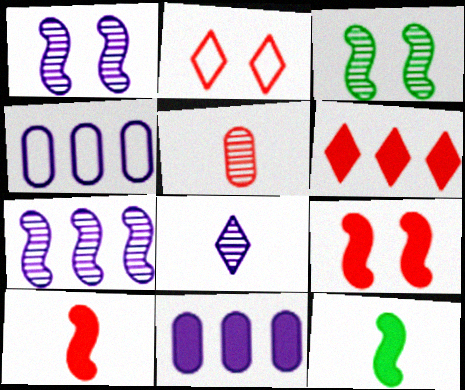[]